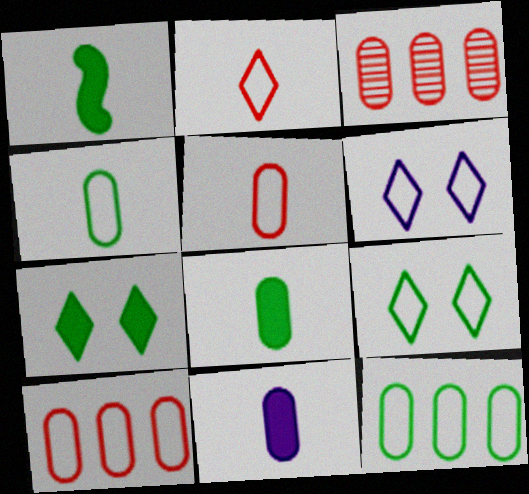[[1, 3, 6]]